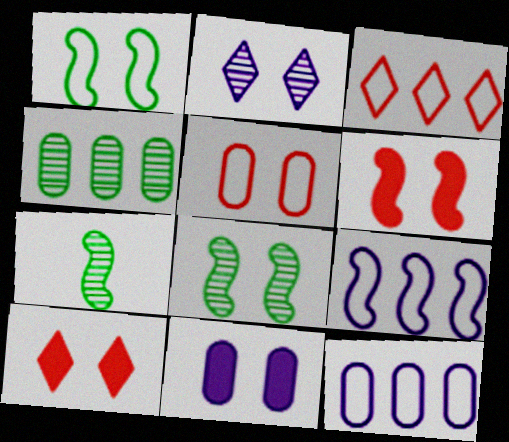[[3, 7, 11], 
[6, 7, 9], 
[7, 10, 12]]